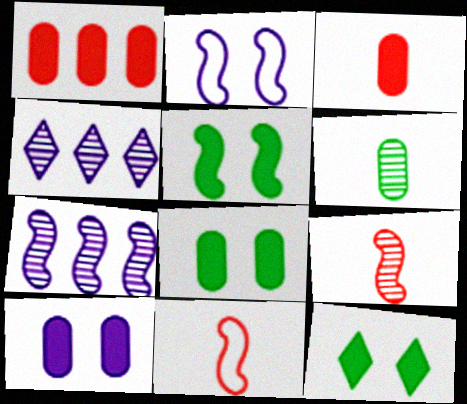[[4, 8, 11], 
[5, 7, 11], 
[5, 8, 12]]